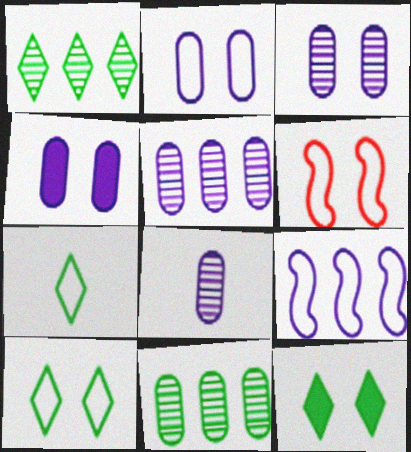[[1, 7, 12], 
[2, 3, 4], 
[2, 6, 10], 
[3, 5, 8], 
[3, 6, 12]]